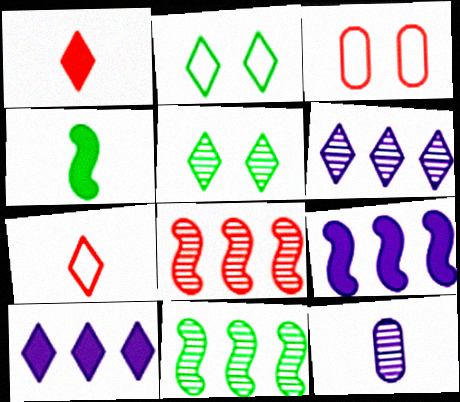[[1, 2, 6], 
[1, 3, 8], 
[3, 4, 6], 
[4, 7, 12], 
[5, 7, 10], 
[5, 8, 12]]